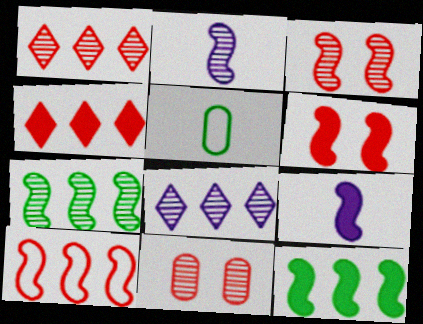[[2, 3, 7], 
[5, 6, 8], 
[6, 9, 12]]